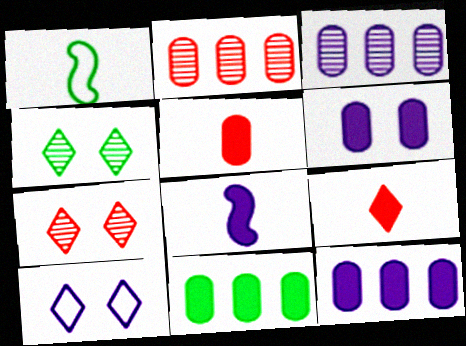[[1, 4, 11], 
[1, 7, 12], 
[3, 8, 10], 
[5, 6, 11]]